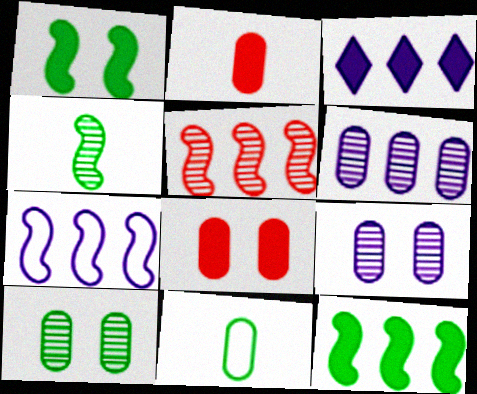[[1, 2, 3], 
[3, 6, 7], 
[5, 7, 12], 
[6, 8, 11]]